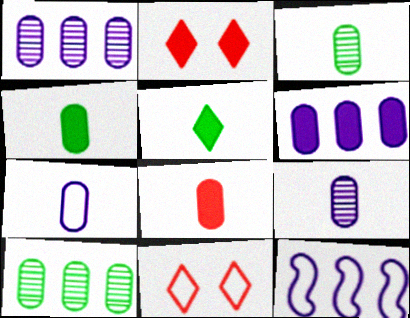[[2, 3, 12], 
[3, 7, 8]]